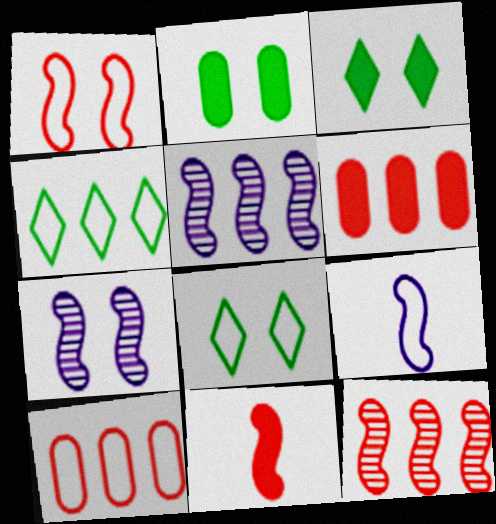[[1, 11, 12], 
[4, 5, 6], 
[8, 9, 10]]